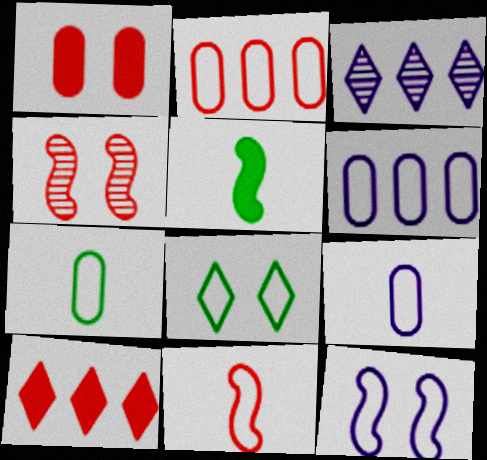[[6, 8, 11]]